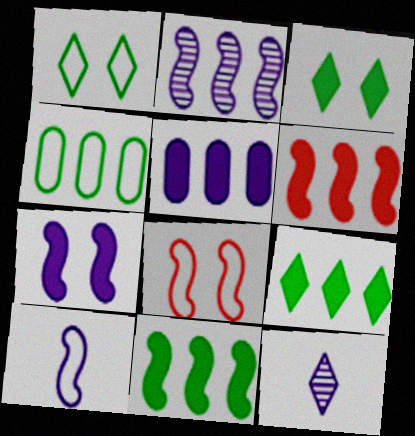[[2, 7, 10], 
[5, 6, 9]]